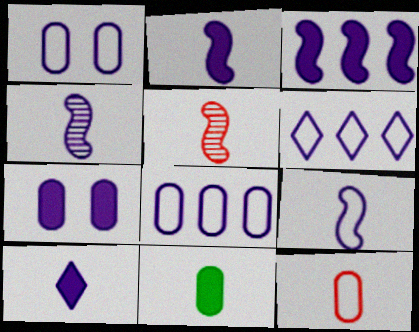[[1, 6, 9], 
[2, 4, 9], 
[3, 7, 10], 
[4, 6, 7]]